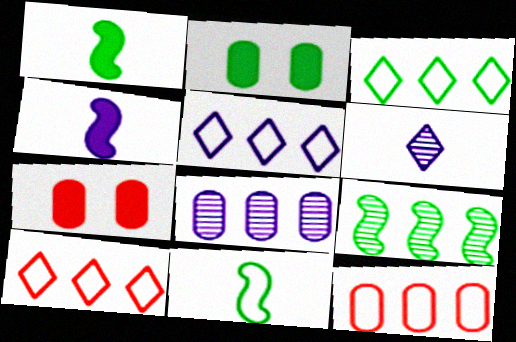[[3, 5, 10]]